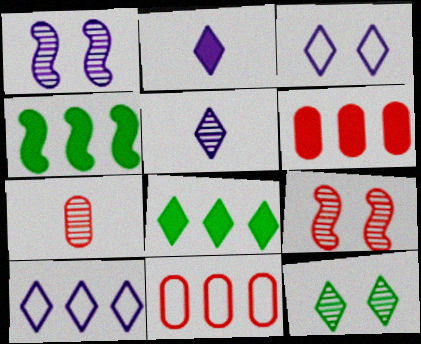[[3, 4, 7]]